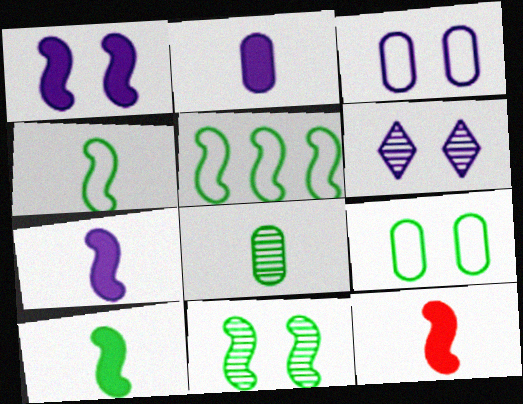[[1, 3, 6], 
[5, 10, 11], 
[7, 10, 12]]